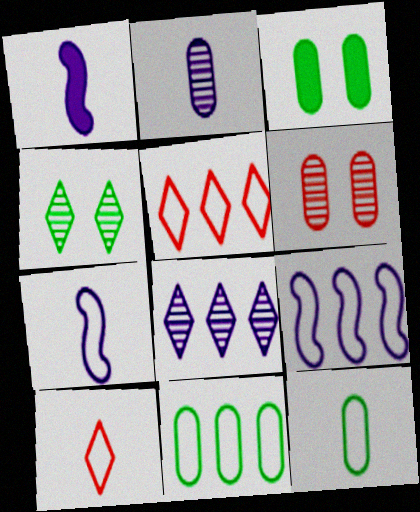[[5, 9, 11], 
[7, 10, 12]]